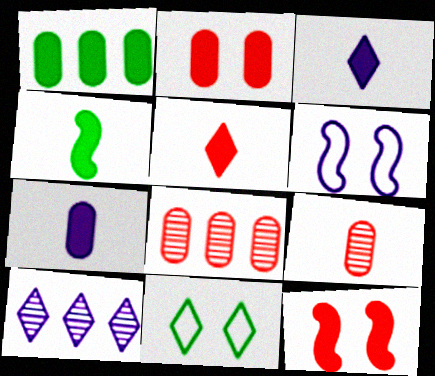[[1, 2, 7], 
[1, 3, 12], 
[4, 5, 7], 
[5, 10, 11], 
[6, 7, 10]]